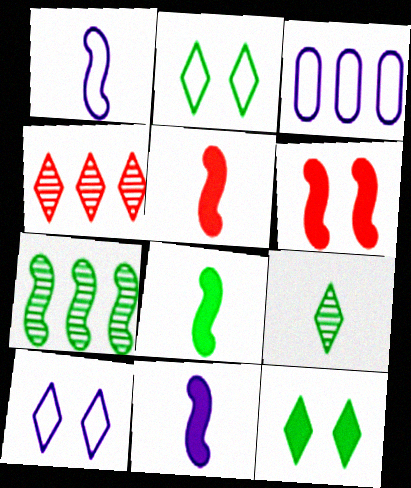[[1, 3, 10], 
[1, 6, 7], 
[3, 6, 9], 
[5, 8, 11]]